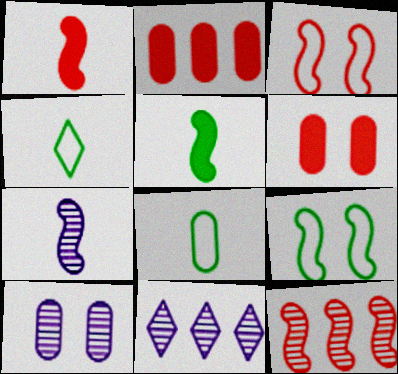[[1, 3, 12], 
[2, 8, 10], 
[7, 10, 11]]